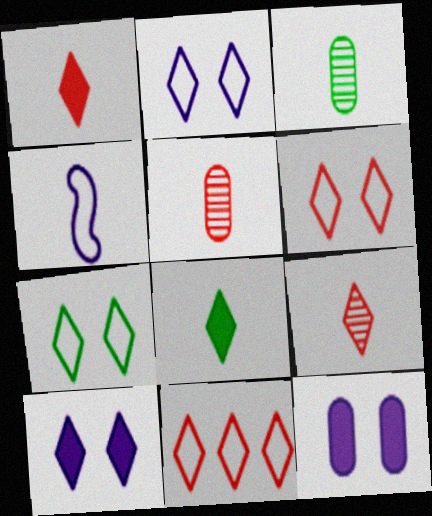[[1, 3, 4], 
[2, 6, 7], 
[4, 5, 8]]